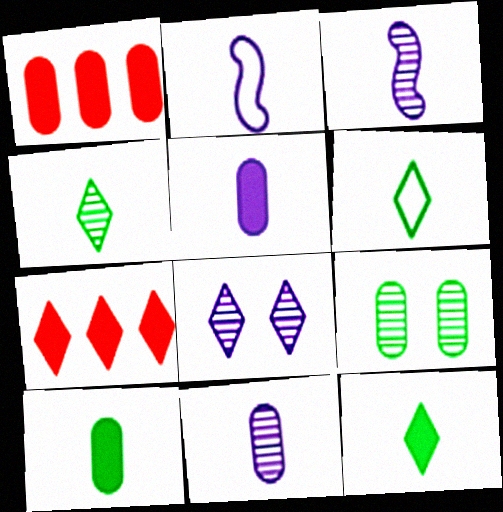[[2, 7, 9], 
[4, 6, 12], 
[6, 7, 8]]